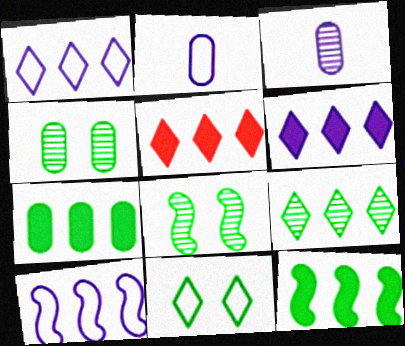[[1, 5, 9], 
[2, 5, 8]]